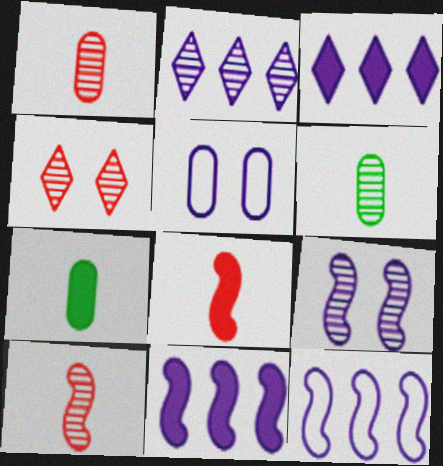[[4, 7, 12]]